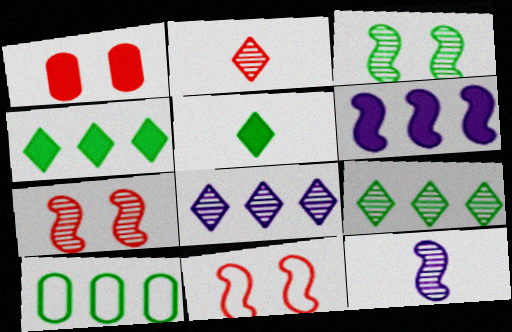[[1, 5, 6], 
[3, 5, 10]]